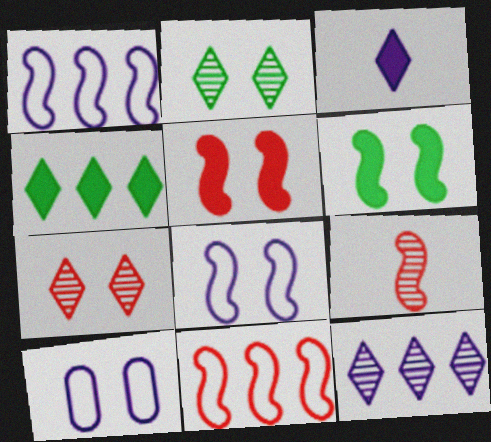[[1, 6, 9], 
[2, 5, 10], 
[4, 9, 10], 
[5, 9, 11], 
[6, 7, 10]]